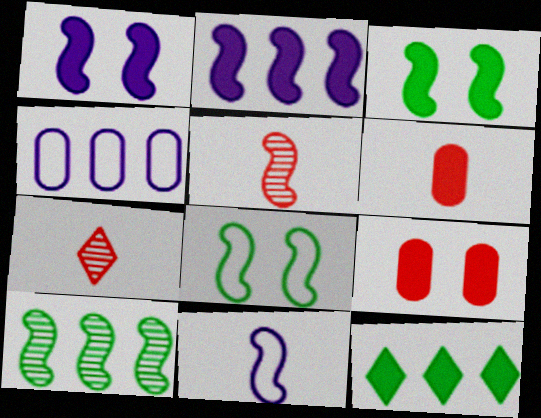[[1, 6, 12], 
[2, 5, 8], 
[3, 4, 7]]